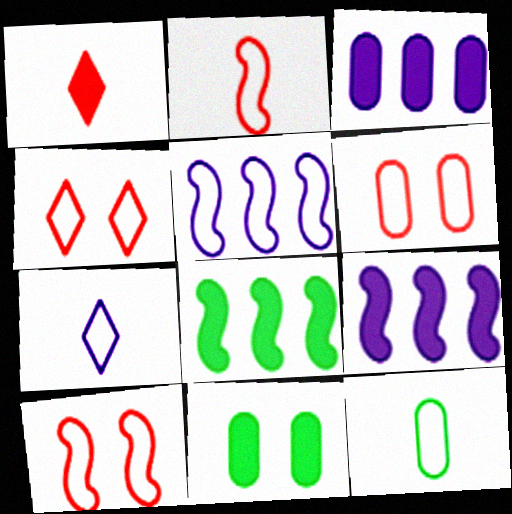[[1, 9, 11], 
[2, 7, 12], 
[4, 5, 12], 
[4, 6, 10]]